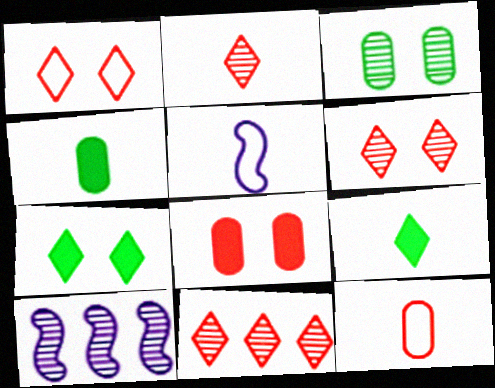[[1, 4, 10], 
[2, 3, 10], 
[2, 4, 5], 
[2, 6, 11], 
[7, 10, 12]]